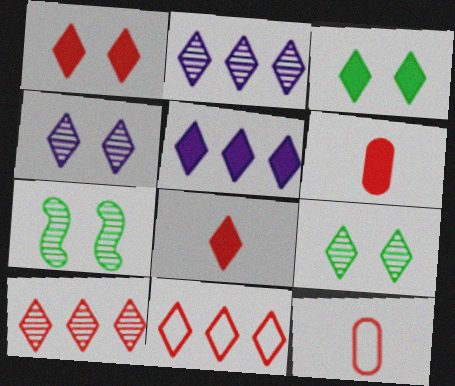[[3, 5, 8], 
[5, 7, 12]]